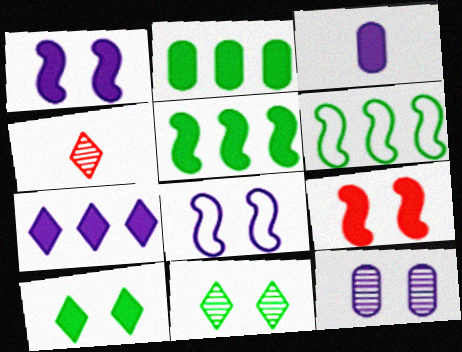[[1, 3, 7], 
[2, 4, 8]]